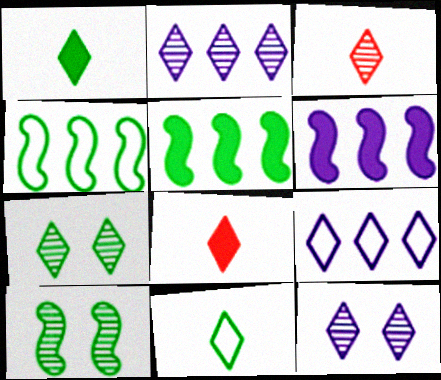[[2, 3, 7], 
[7, 8, 9]]